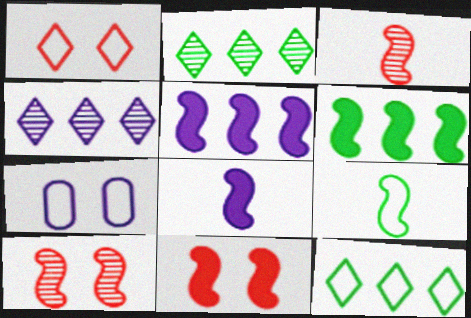[[3, 8, 9], 
[4, 7, 8], 
[5, 9, 10], 
[6, 8, 11]]